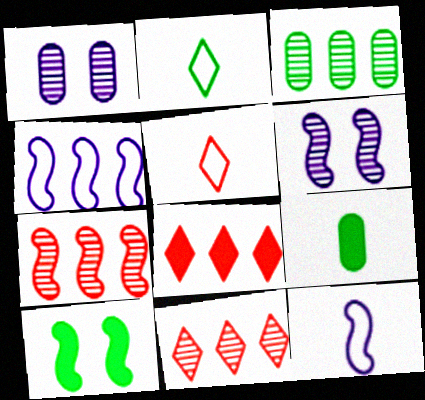[[2, 3, 10], 
[3, 4, 8], 
[7, 10, 12]]